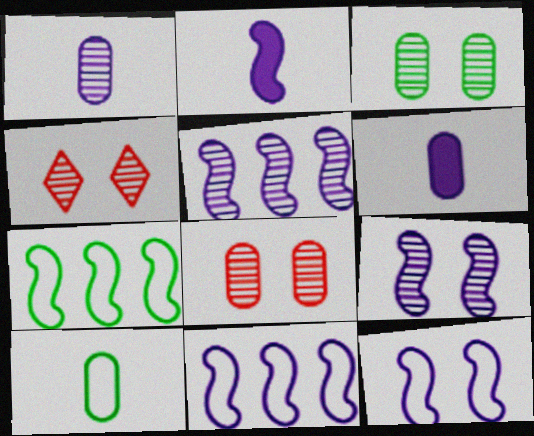[[2, 5, 12], 
[2, 9, 11], 
[3, 4, 9], 
[4, 6, 7]]